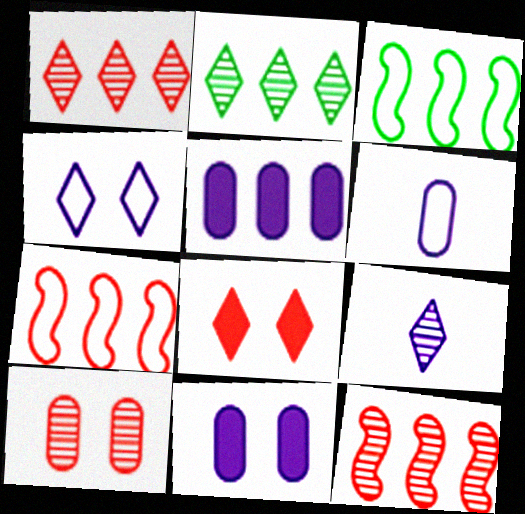[[1, 3, 5], 
[2, 5, 7]]